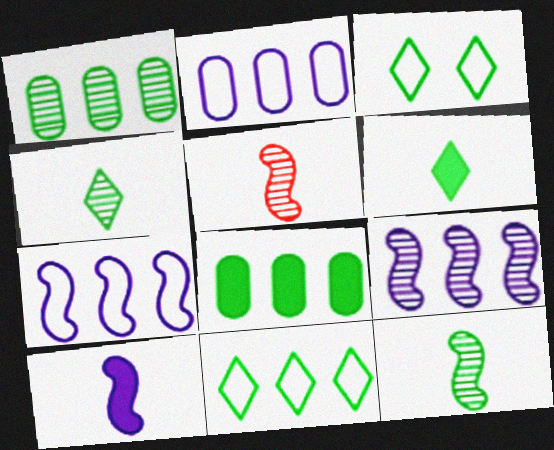[[3, 8, 12]]